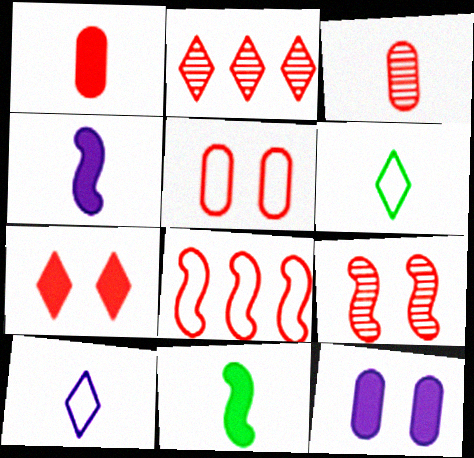[[2, 3, 9], 
[3, 4, 6], 
[3, 7, 8], 
[3, 10, 11], 
[5, 7, 9]]